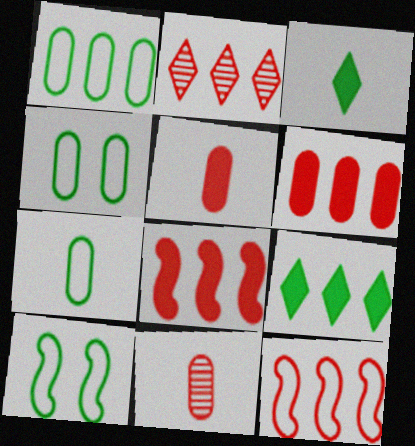[[1, 4, 7], 
[2, 6, 12]]